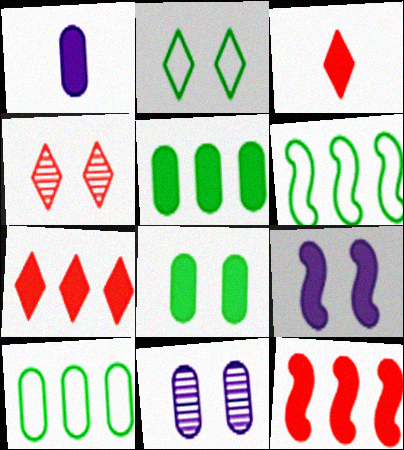[[1, 4, 6], 
[3, 5, 9], 
[3, 6, 11]]